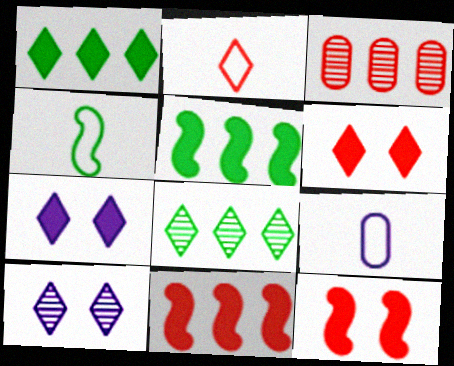[[1, 2, 10], 
[2, 3, 12], 
[2, 4, 9], 
[2, 7, 8], 
[3, 4, 7], 
[8, 9, 12]]